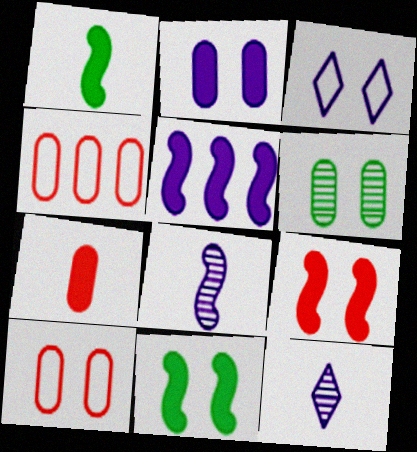[[1, 5, 9], 
[2, 6, 10], 
[3, 6, 9], 
[4, 11, 12]]